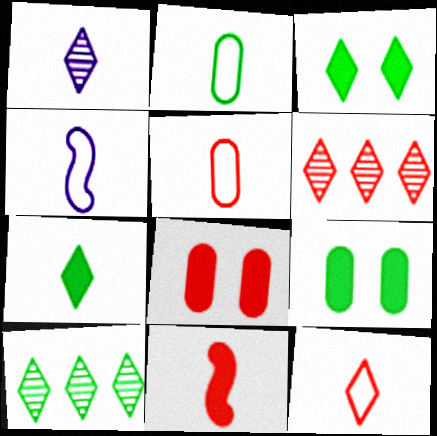[[1, 2, 11], 
[1, 7, 12], 
[2, 4, 12], 
[4, 6, 9], 
[4, 8, 10]]